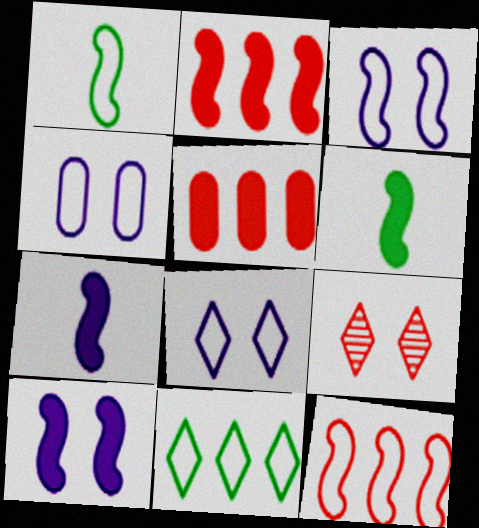[[1, 3, 12], 
[2, 6, 10], 
[3, 4, 8]]